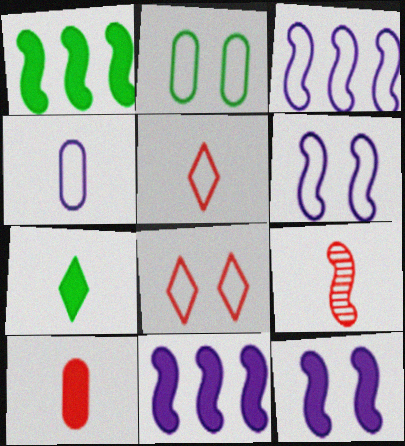[[1, 6, 9], 
[2, 3, 5], 
[2, 6, 8], 
[4, 7, 9], 
[5, 9, 10]]